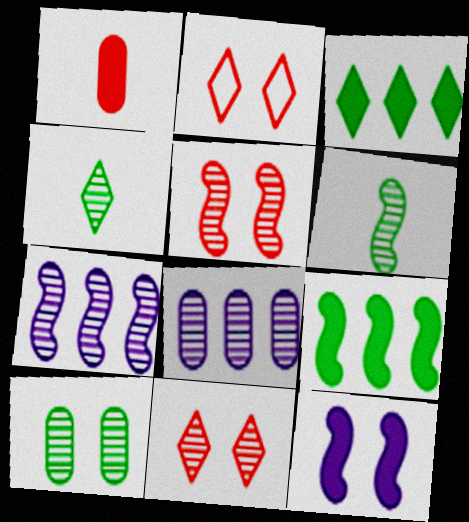[[1, 3, 12], 
[2, 10, 12], 
[4, 5, 8], 
[5, 6, 7], 
[6, 8, 11]]